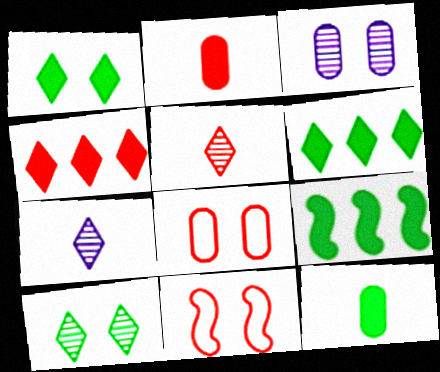[[1, 3, 11], 
[1, 9, 12], 
[7, 8, 9]]